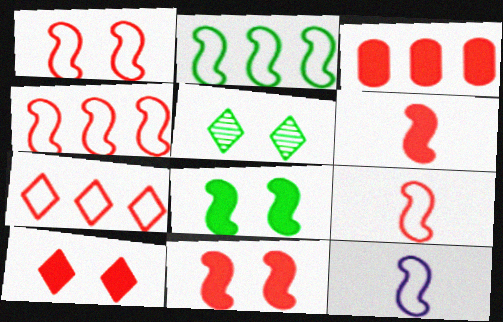[[1, 2, 12], 
[1, 4, 9], 
[3, 5, 12], 
[3, 6, 10]]